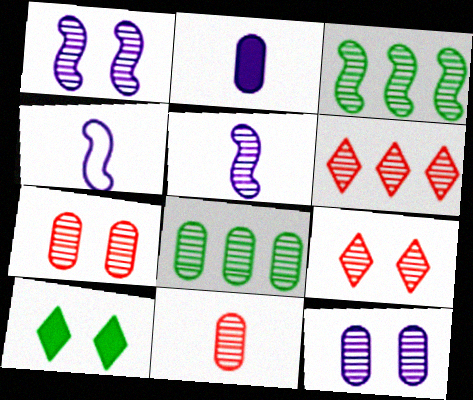[[5, 8, 9], 
[8, 11, 12]]